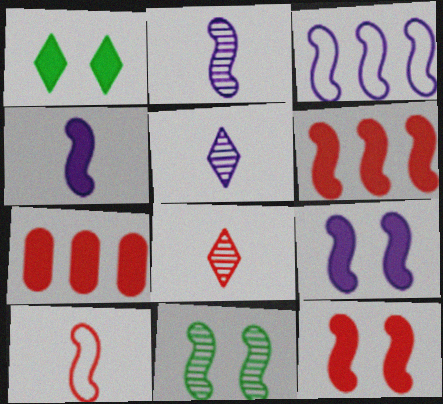[[1, 4, 7], 
[2, 3, 9]]